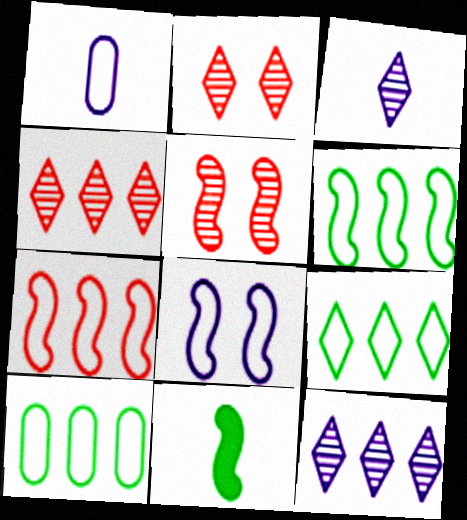[[6, 9, 10]]